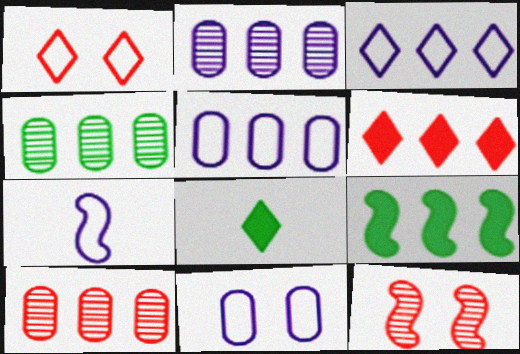[[2, 4, 10], 
[3, 7, 11], 
[3, 9, 10], 
[5, 8, 12], 
[7, 9, 12]]